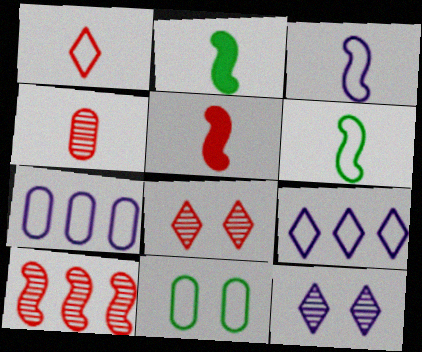[[1, 4, 5], 
[2, 7, 8], 
[4, 8, 10]]